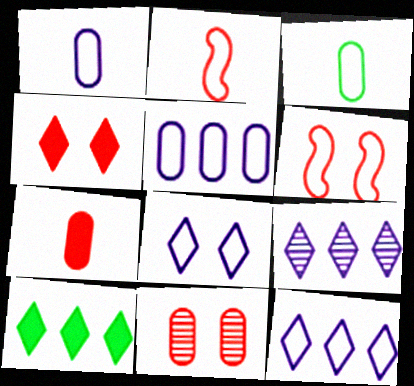[[3, 6, 12], 
[4, 6, 11]]